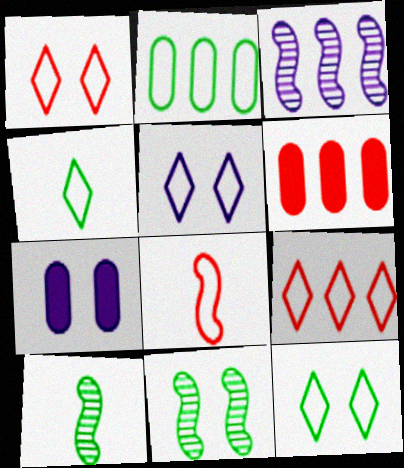[[1, 5, 12], 
[1, 7, 11], 
[2, 5, 8], 
[4, 5, 9], 
[5, 6, 10], 
[7, 9, 10]]